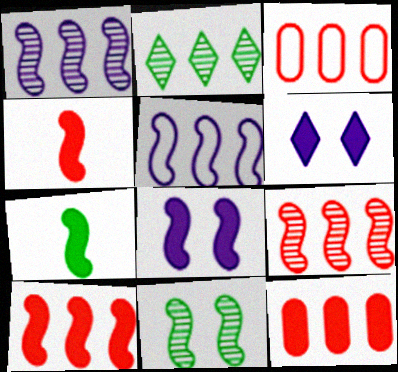[[2, 5, 12], 
[4, 5, 11], 
[6, 7, 12], 
[7, 8, 10]]